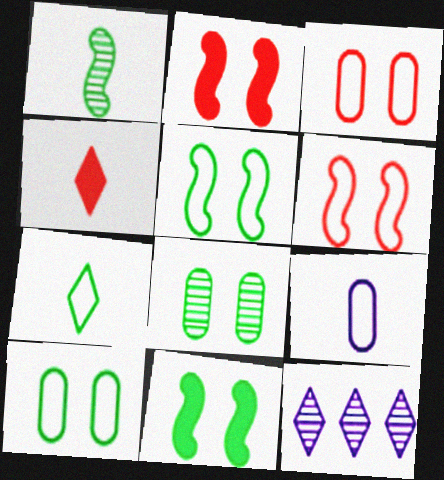[[1, 4, 9]]